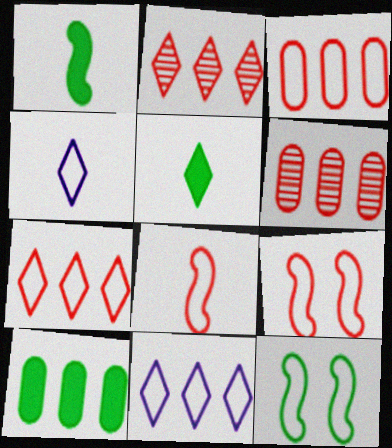[[3, 4, 12]]